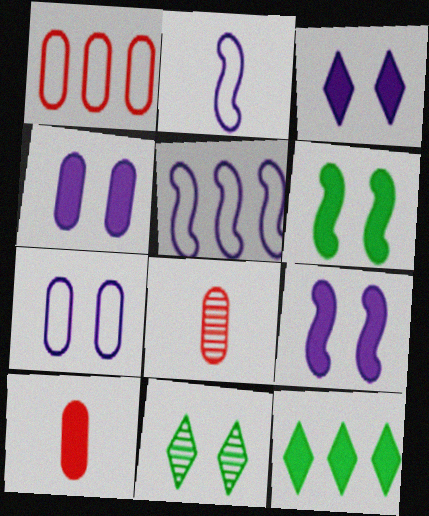[[3, 4, 9], 
[5, 10, 11], 
[9, 10, 12]]